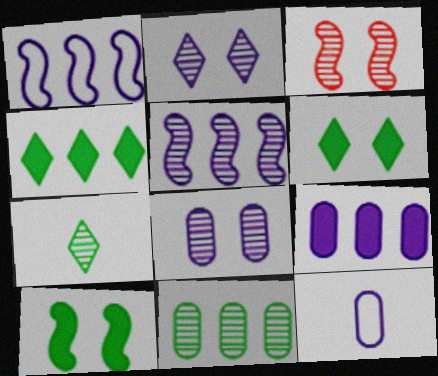[[3, 4, 12], 
[8, 9, 12]]